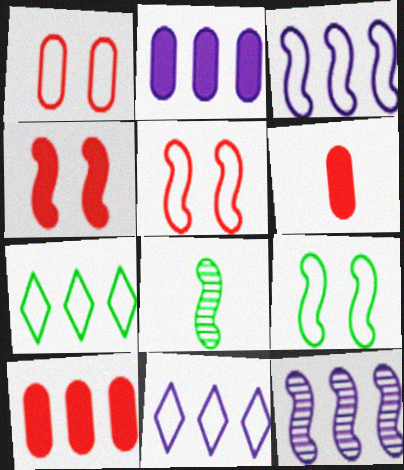[[2, 11, 12], 
[3, 4, 8], 
[7, 10, 12]]